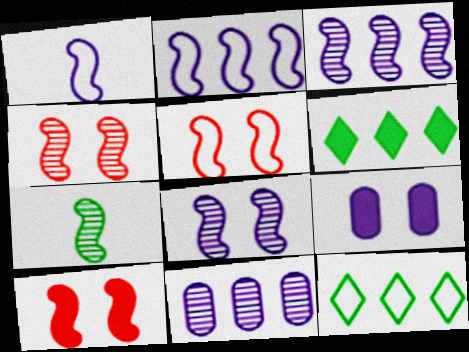[[2, 7, 10], 
[3, 4, 7], 
[4, 5, 10]]